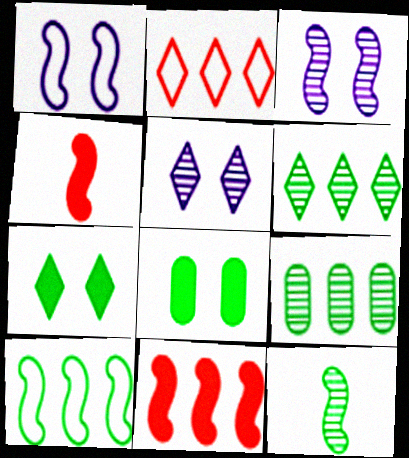[[1, 11, 12], 
[3, 4, 10]]